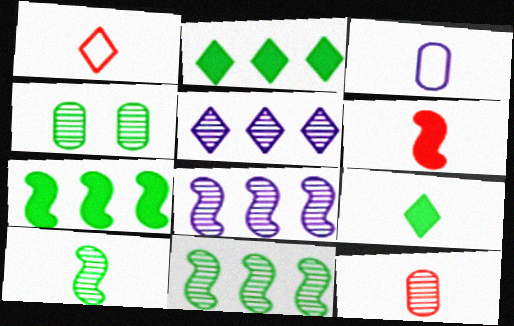[[1, 6, 12]]